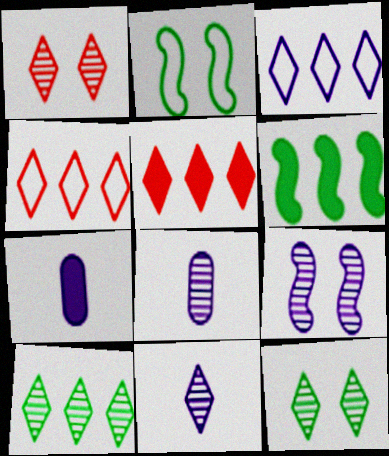[[1, 10, 11], 
[2, 5, 8], 
[3, 5, 10], 
[3, 7, 9]]